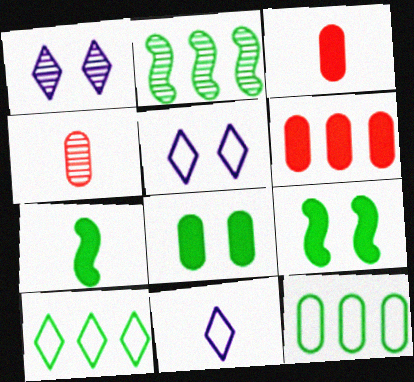[[1, 2, 4], 
[2, 3, 5], 
[4, 7, 11]]